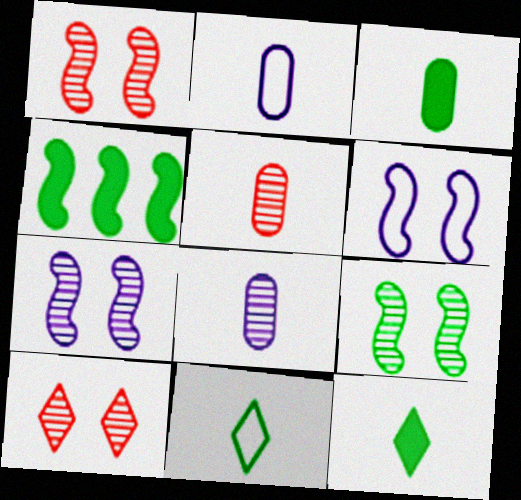[[1, 7, 9], 
[2, 3, 5], 
[2, 4, 10]]